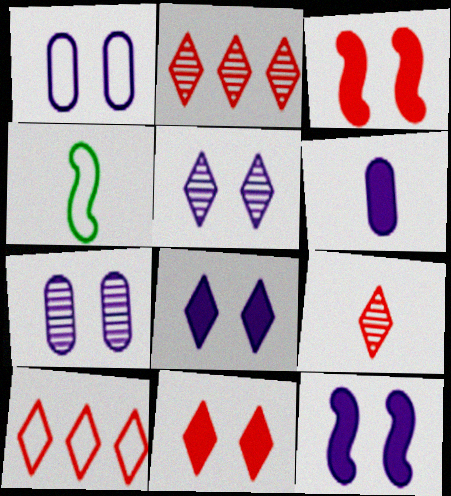[[1, 4, 10], 
[1, 5, 12], 
[4, 6, 9], 
[9, 10, 11]]